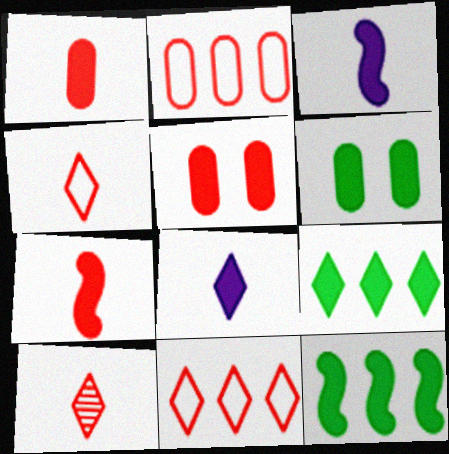[[3, 5, 9], 
[5, 8, 12]]